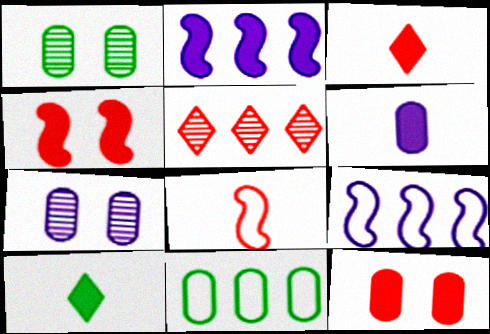[[1, 3, 9], 
[2, 5, 11], 
[2, 10, 12], 
[5, 8, 12]]